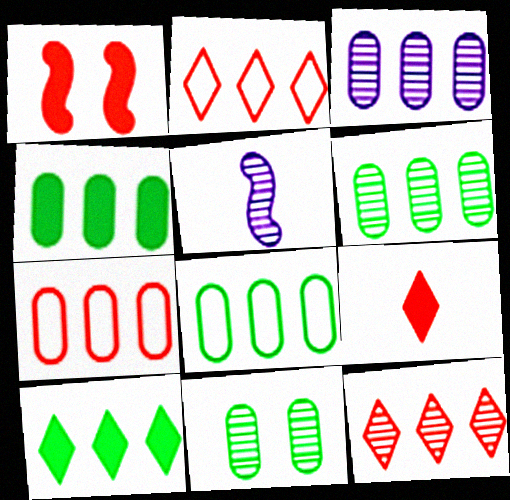[[3, 4, 7], 
[4, 6, 8], 
[5, 11, 12]]